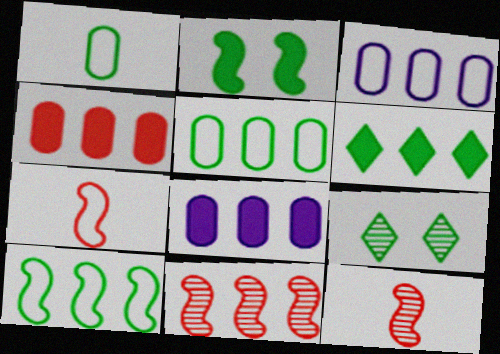[[3, 6, 11], 
[7, 8, 9]]